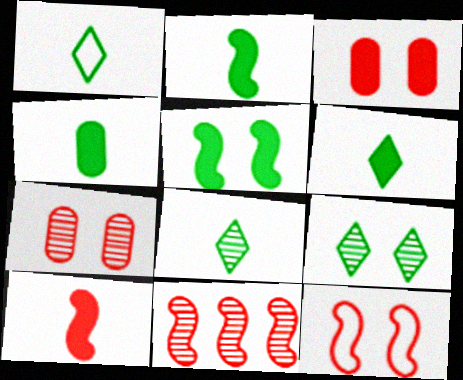[[1, 6, 8], 
[2, 4, 6], 
[10, 11, 12]]